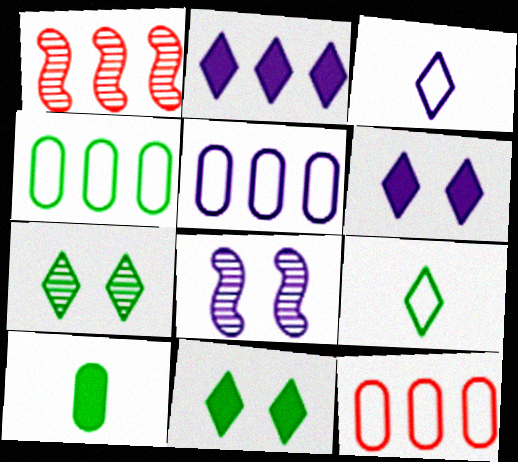[[1, 2, 4], 
[4, 5, 12]]